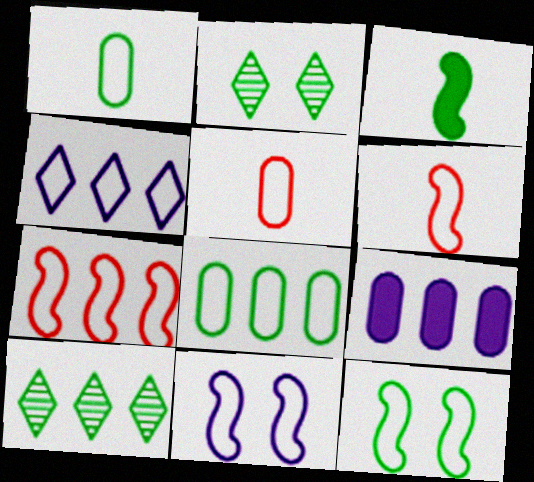[[2, 3, 8], 
[2, 6, 9], 
[4, 5, 12], 
[4, 7, 8], 
[7, 9, 10]]